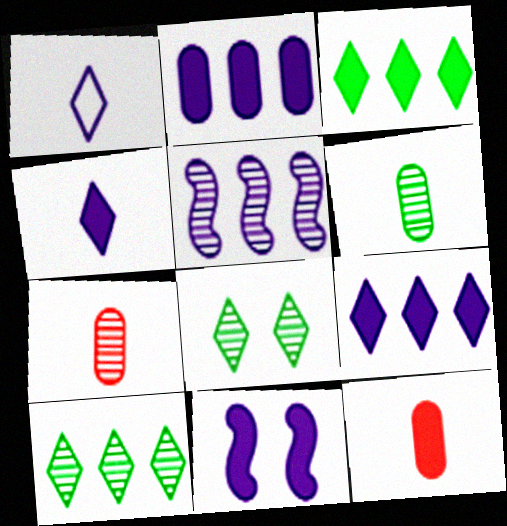[[2, 4, 11], 
[3, 11, 12], 
[5, 7, 8]]